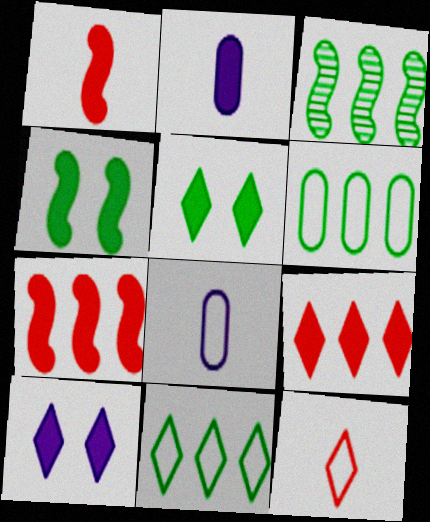[[2, 4, 9], 
[2, 5, 7]]